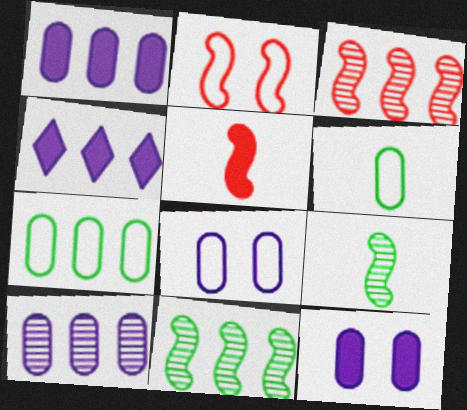[[2, 3, 5], 
[3, 4, 7]]